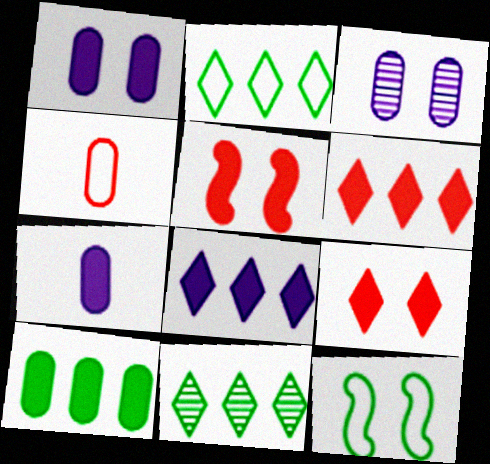[[3, 4, 10], 
[3, 9, 12]]